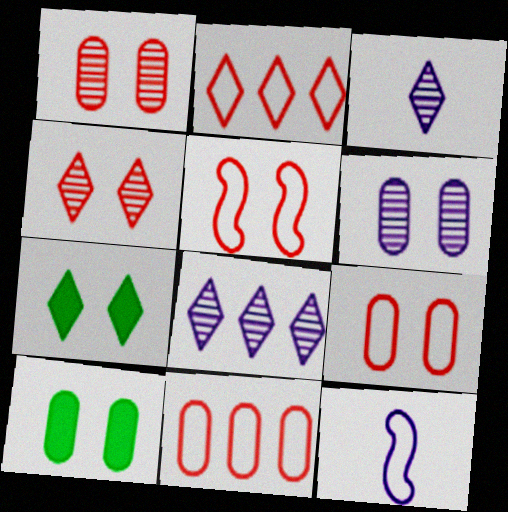[[2, 3, 7], 
[5, 6, 7], 
[6, 9, 10]]